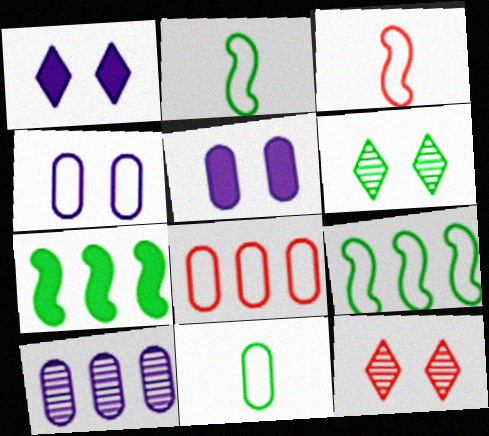[[4, 8, 11], 
[6, 7, 11]]